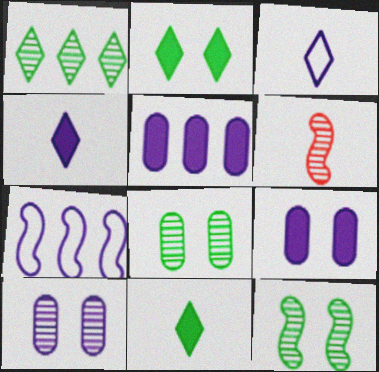[[1, 6, 10], 
[4, 7, 10]]